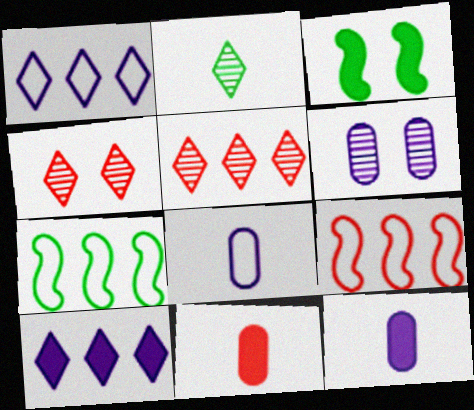[[3, 5, 8], 
[3, 10, 11], 
[4, 7, 12], 
[4, 9, 11]]